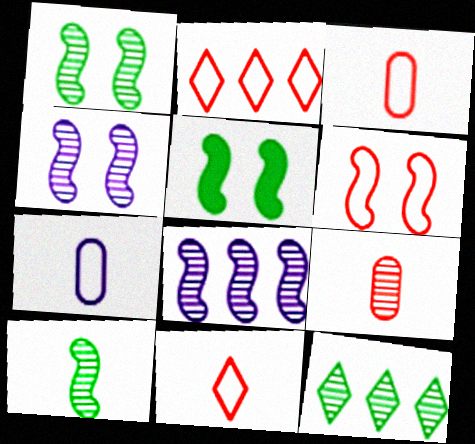[[2, 3, 6], 
[4, 5, 6], 
[4, 9, 12]]